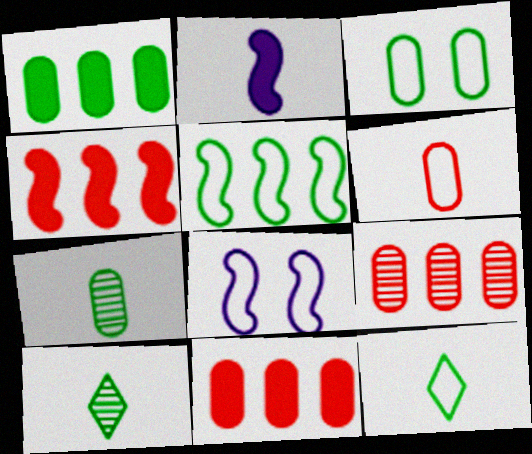[[1, 3, 7], 
[2, 6, 10], 
[3, 5, 12], 
[8, 10, 11]]